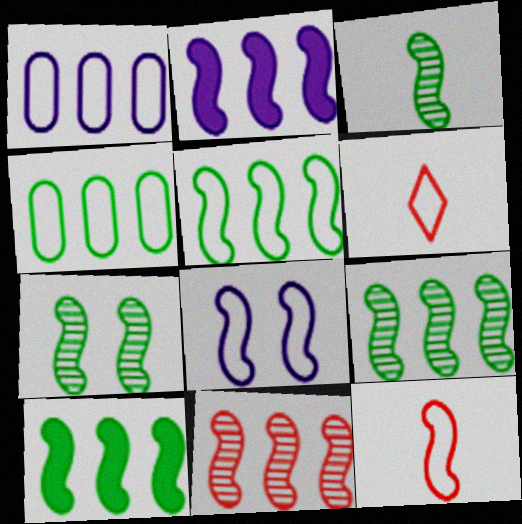[[2, 5, 11], 
[2, 7, 12], 
[3, 7, 9], 
[4, 6, 8], 
[5, 8, 12], 
[5, 9, 10]]